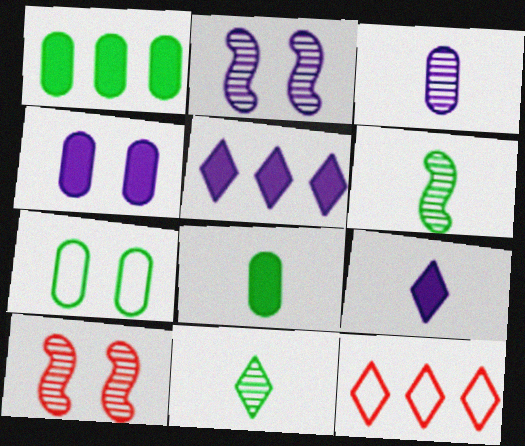[[2, 8, 12], 
[4, 6, 12]]